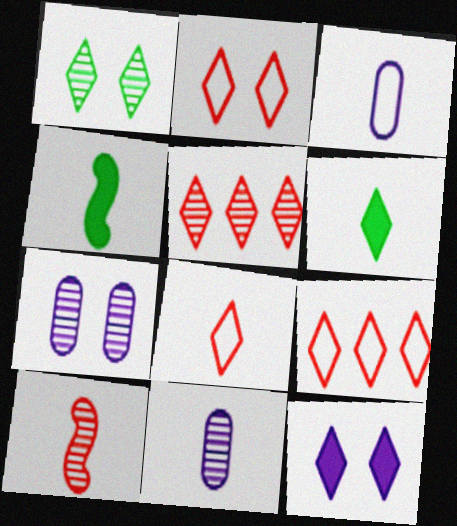[[1, 2, 12], 
[2, 8, 9], 
[3, 6, 10], 
[4, 7, 9], 
[4, 8, 11]]